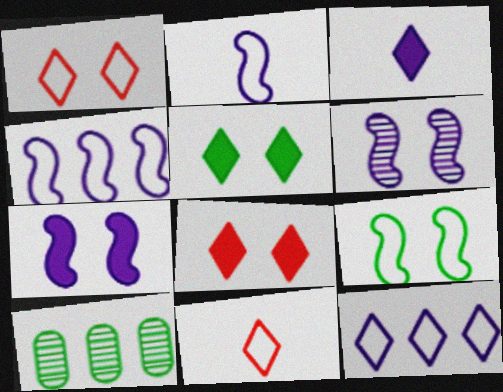[[2, 8, 10], 
[7, 10, 11]]